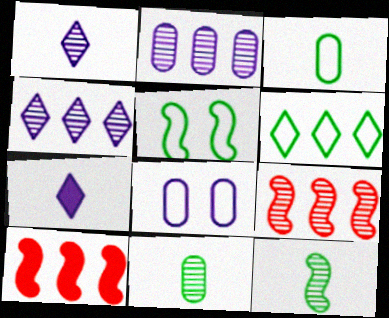[[2, 6, 10], 
[3, 5, 6]]